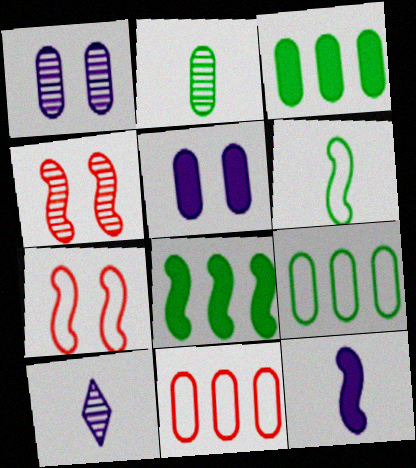[[2, 5, 11], 
[3, 7, 10]]